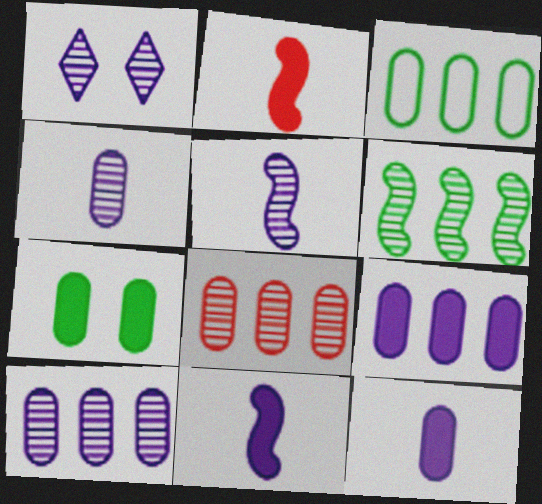[[1, 2, 3], 
[1, 5, 10], 
[3, 8, 9]]